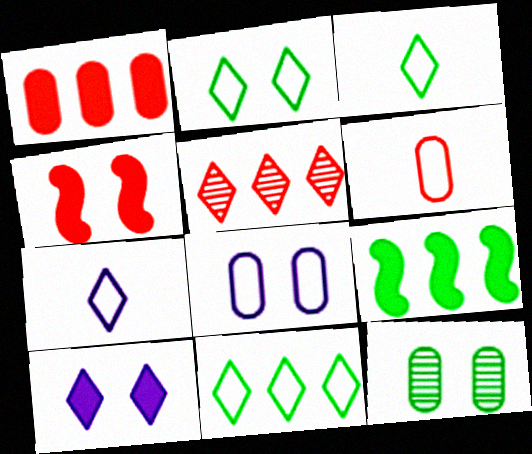[[2, 3, 11], 
[3, 5, 10], 
[3, 9, 12], 
[4, 5, 6]]